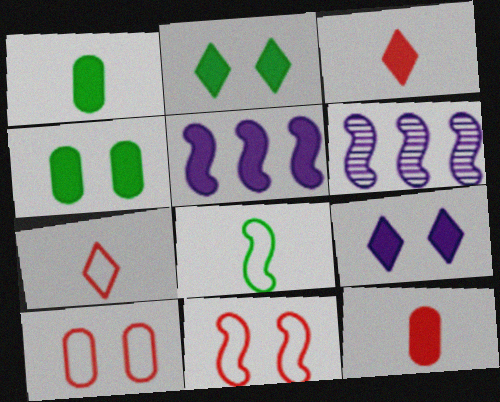[[2, 5, 12], 
[3, 4, 5], 
[4, 6, 7]]